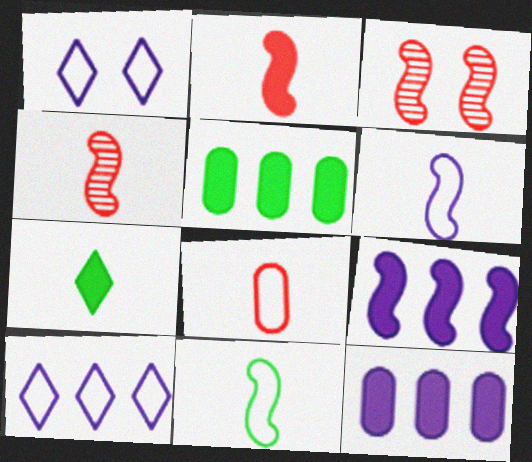[[1, 4, 5], 
[3, 9, 11]]